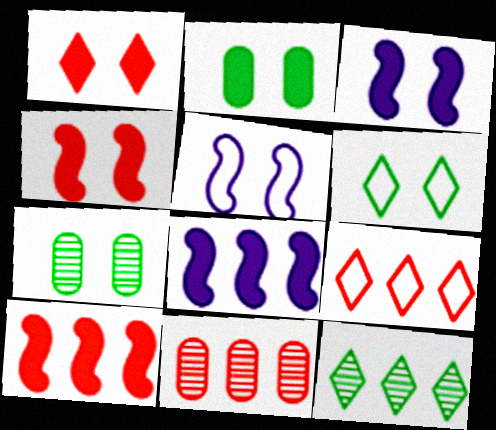[[1, 2, 3], 
[1, 5, 7], 
[9, 10, 11]]